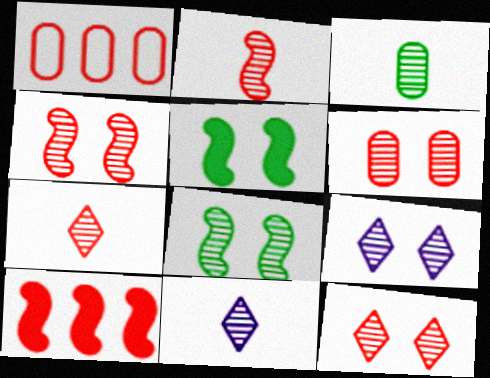[[1, 5, 11], 
[2, 3, 11], 
[4, 6, 12], 
[6, 8, 9]]